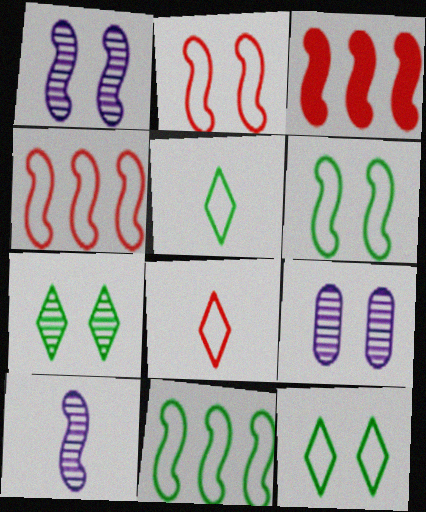[[3, 5, 9], 
[3, 6, 10]]